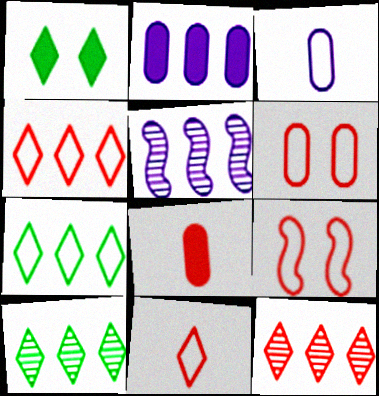[[3, 7, 9], 
[8, 9, 12]]